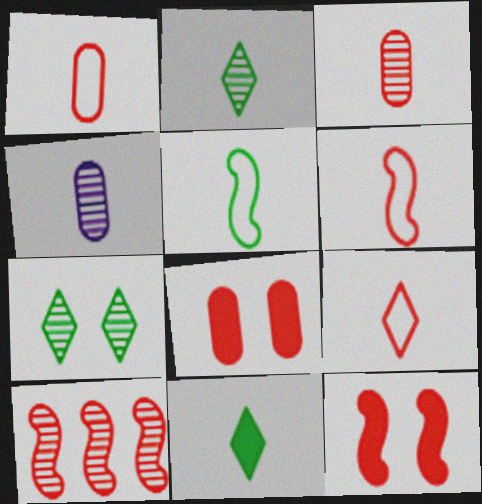[[1, 6, 9], 
[4, 6, 11], 
[4, 7, 10], 
[6, 10, 12], 
[8, 9, 10]]